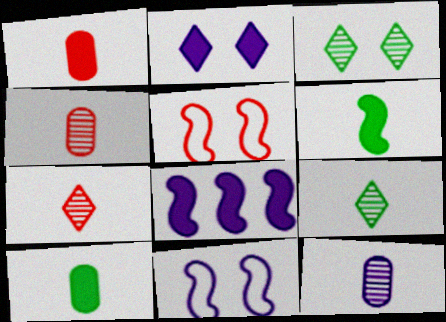[]